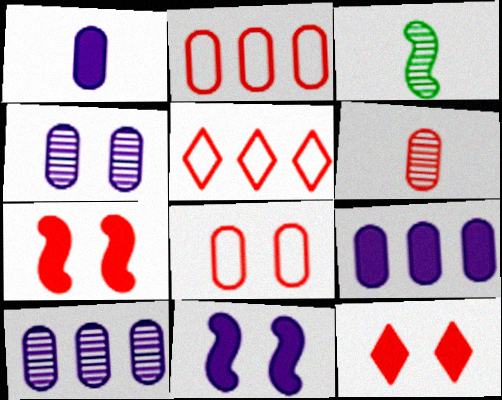[[5, 6, 7]]